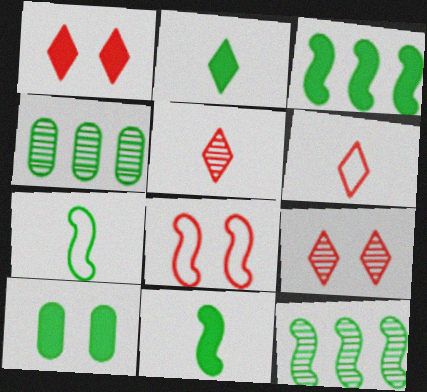[[2, 3, 10]]